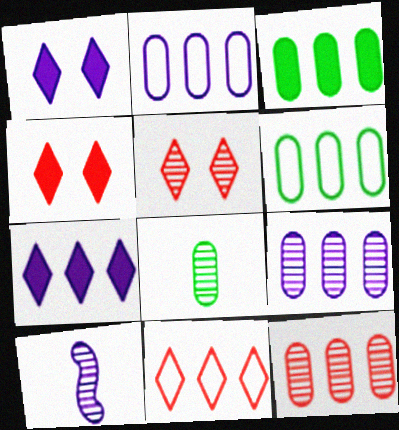[[1, 2, 10], 
[2, 3, 12], 
[4, 6, 10]]